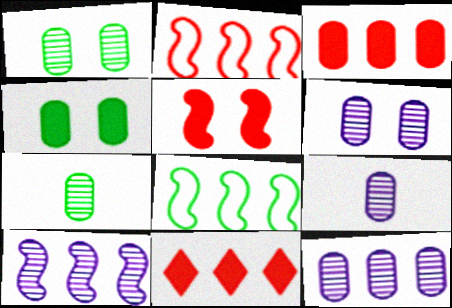[[6, 9, 12], 
[8, 11, 12]]